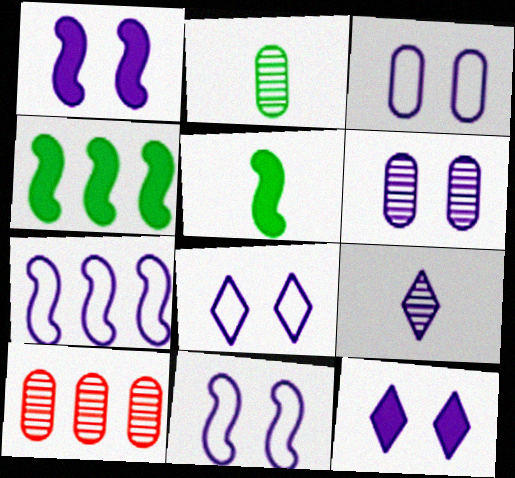[[1, 6, 8], 
[2, 6, 10], 
[3, 8, 11], 
[5, 8, 10], 
[6, 11, 12]]